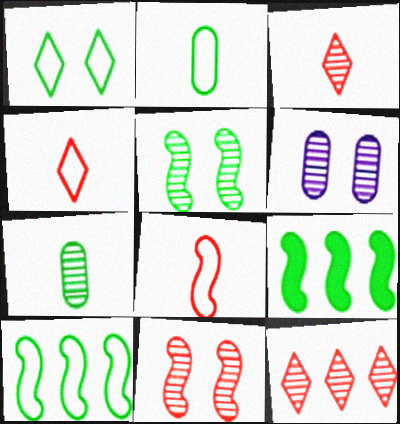[[1, 2, 10], 
[1, 7, 9], 
[4, 6, 9]]